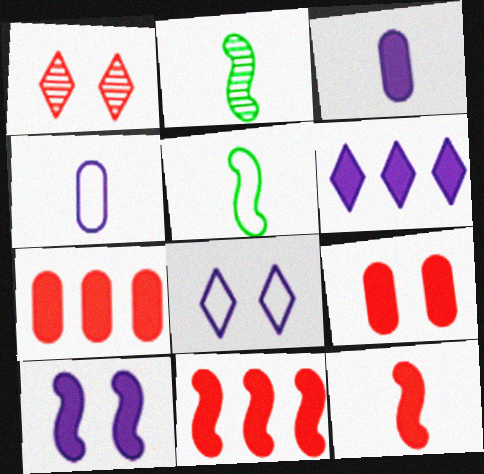[[2, 7, 8], 
[3, 6, 10]]